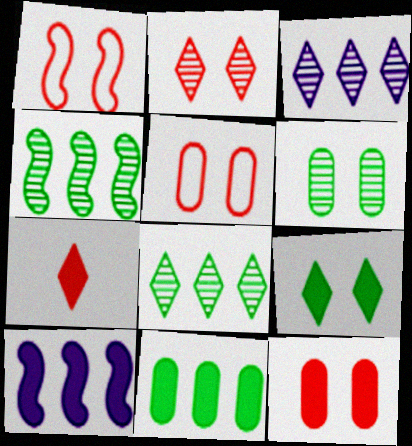[[1, 2, 12]]